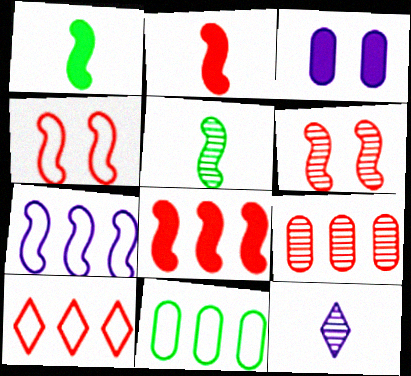[[1, 6, 7], 
[3, 5, 10], 
[3, 7, 12], 
[7, 10, 11], 
[8, 9, 10]]